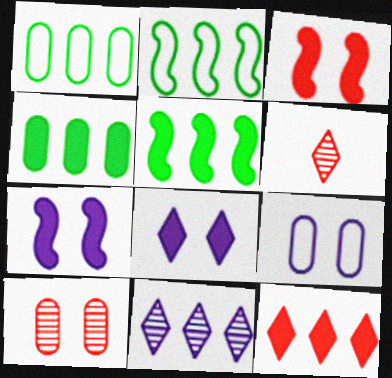[[1, 6, 7], 
[5, 6, 9]]